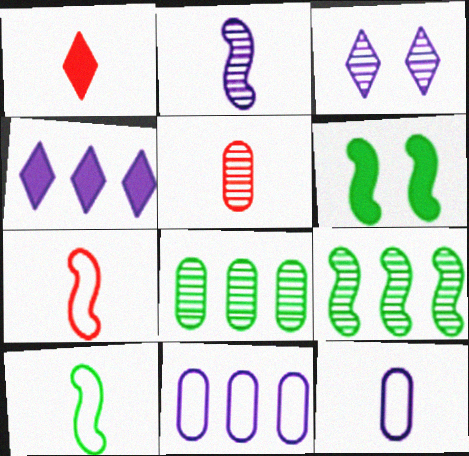[[1, 5, 7], 
[3, 5, 9], 
[6, 9, 10]]